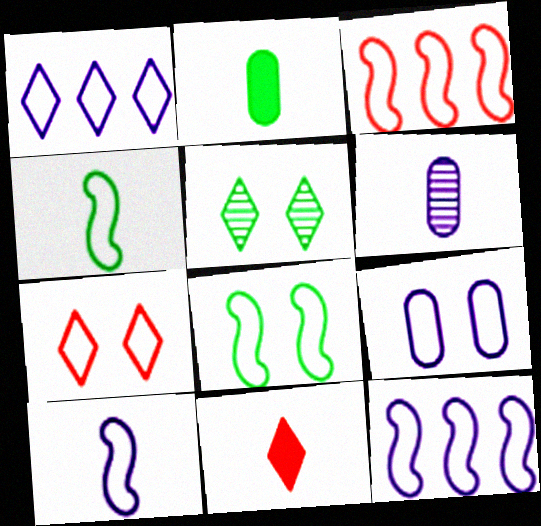[[1, 5, 11], 
[1, 9, 10], 
[3, 8, 10], 
[4, 6, 11], 
[7, 8, 9]]